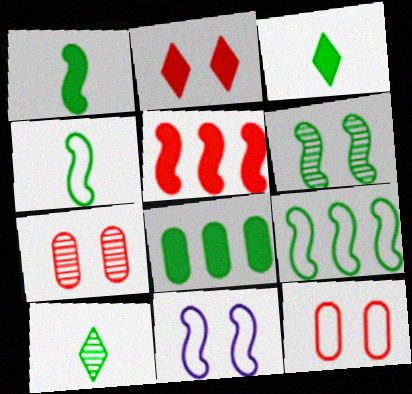[[1, 6, 9]]